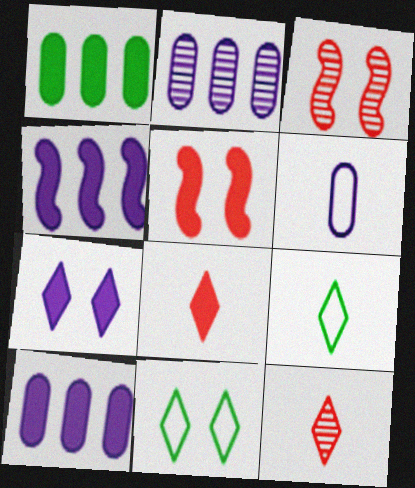[[2, 5, 9], 
[3, 9, 10]]